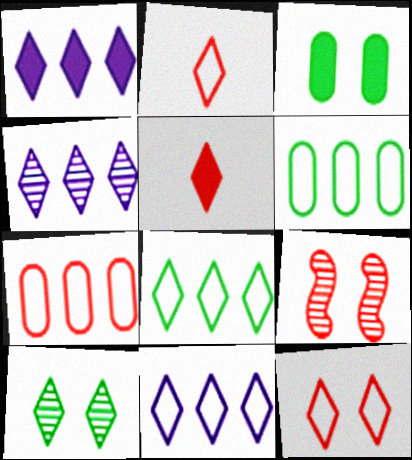[[1, 2, 10], 
[1, 4, 11], 
[5, 7, 9], 
[5, 10, 11]]